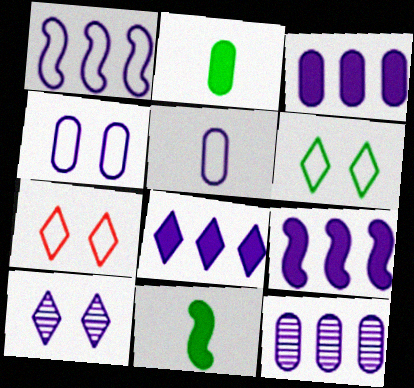[[1, 8, 12], 
[3, 8, 9], 
[5, 9, 10], 
[7, 11, 12]]